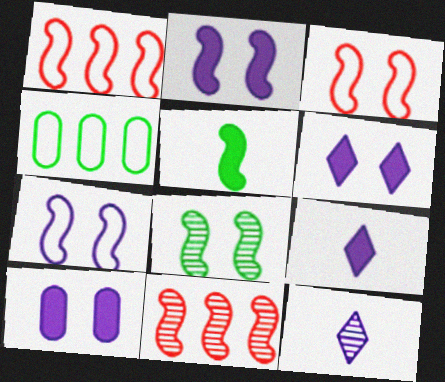[[2, 3, 8], 
[2, 6, 10], 
[5, 7, 11]]